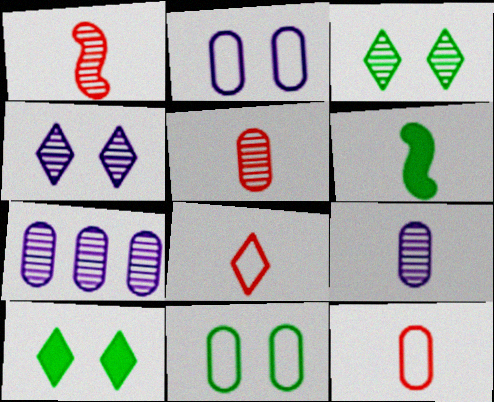[[1, 3, 7], 
[6, 8, 9]]